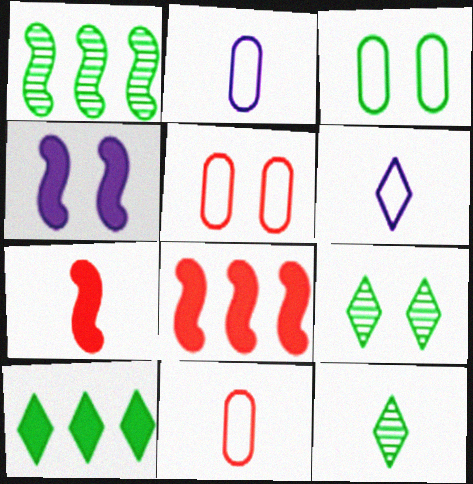[[2, 7, 12], 
[2, 8, 9], 
[4, 5, 9]]